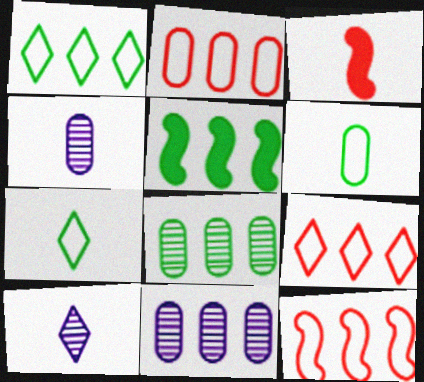[[1, 5, 8], 
[2, 9, 12], 
[3, 4, 7], 
[3, 6, 10], 
[5, 9, 11]]